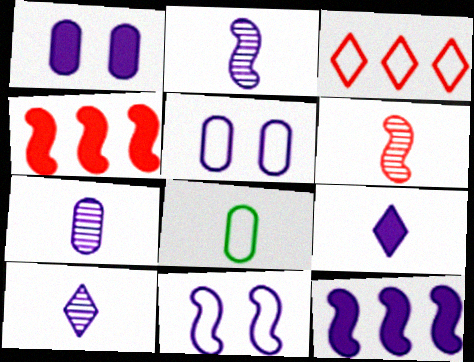[[1, 9, 12], 
[2, 7, 10], 
[2, 11, 12], 
[3, 8, 11], 
[5, 10, 12], 
[6, 8, 9]]